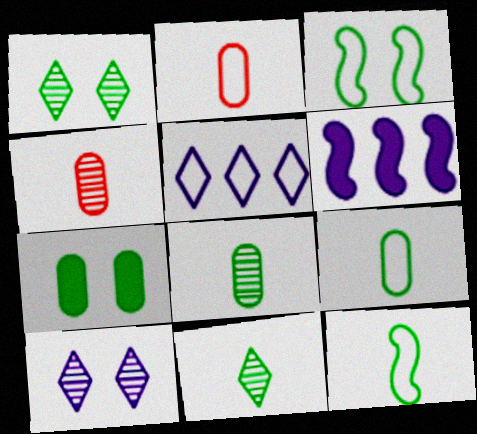[[1, 2, 6], 
[1, 3, 7], 
[2, 3, 5]]